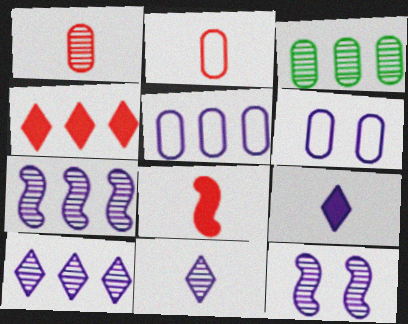[[5, 9, 12], 
[6, 7, 9]]